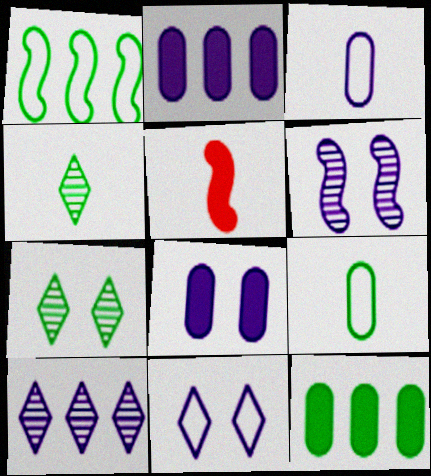[[1, 5, 6], 
[3, 4, 5], 
[6, 8, 11]]